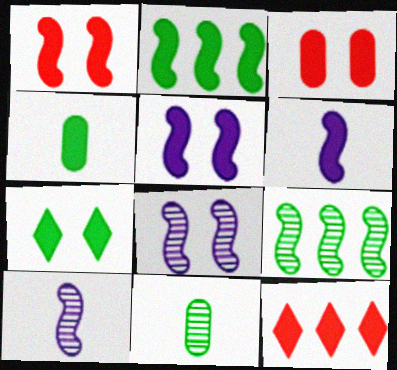[[1, 2, 6], 
[2, 4, 7], 
[3, 5, 7], 
[4, 5, 12]]